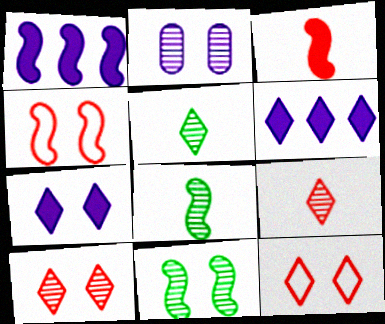[[1, 4, 8], 
[2, 10, 11], 
[5, 6, 12]]